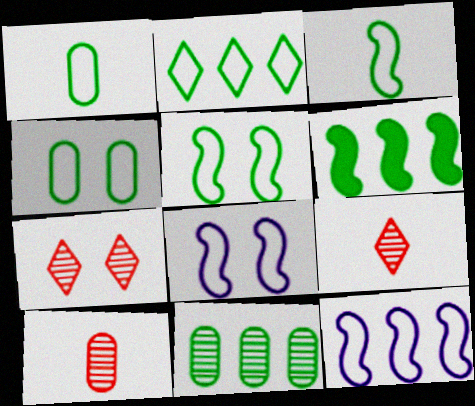[[1, 2, 5], 
[2, 3, 4], 
[2, 6, 11]]